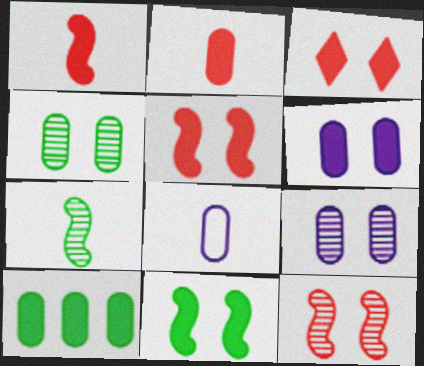[[2, 6, 10], 
[3, 6, 11]]